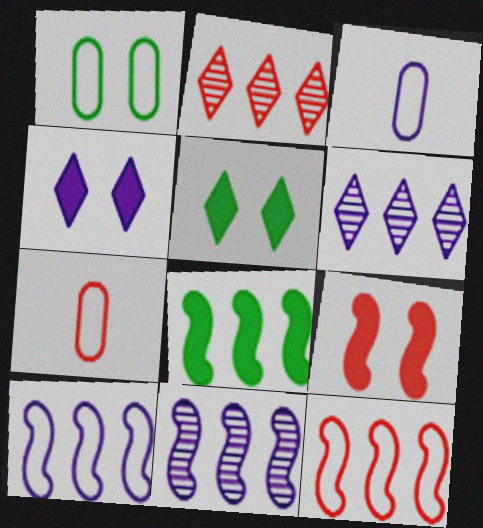[[2, 7, 9], 
[3, 4, 11], 
[5, 7, 11], 
[8, 11, 12]]